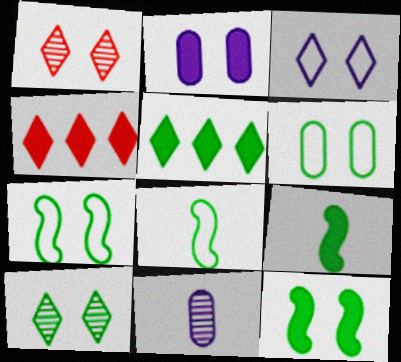[[1, 2, 7], 
[2, 4, 9], 
[4, 7, 11], 
[6, 10, 12]]